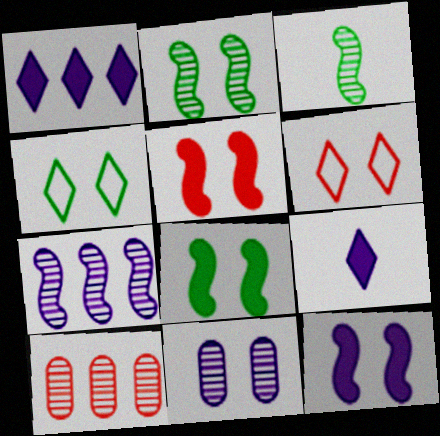[[4, 5, 11], 
[5, 8, 12], 
[6, 8, 11]]